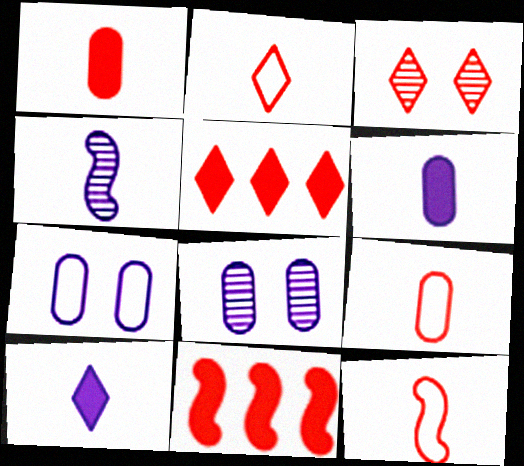[[2, 3, 5], 
[2, 9, 12], 
[3, 9, 11]]